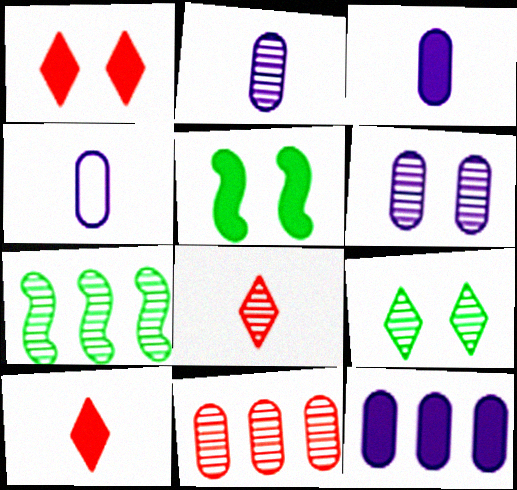[[1, 4, 7], 
[2, 3, 4], 
[4, 6, 12], 
[5, 10, 12], 
[6, 7, 8]]